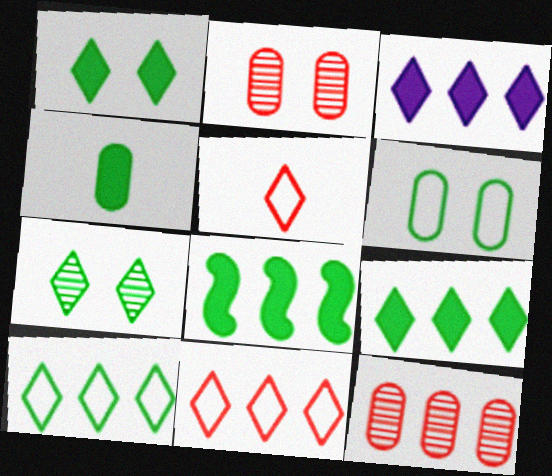[[1, 4, 8], 
[3, 5, 7]]